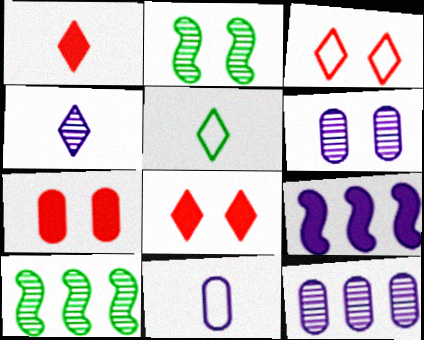[[1, 4, 5], 
[8, 10, 11]]